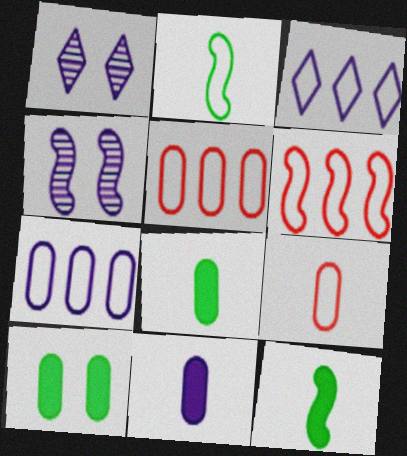[[1, 5, 12], 
[1, 6, 8], 
[3, 4, 11], 
[4, 6, 12]]